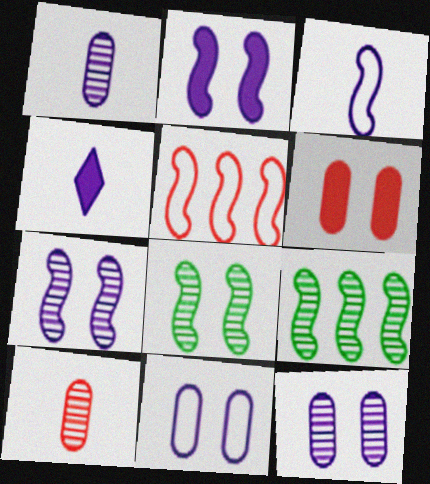[[1, 3, 4]]